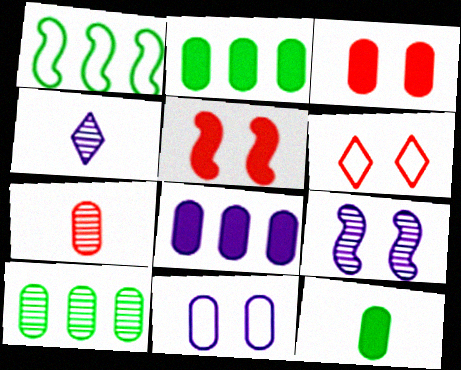[[1, 3, 4], 
[2, 7, 11], 
[3, 8, 12]]